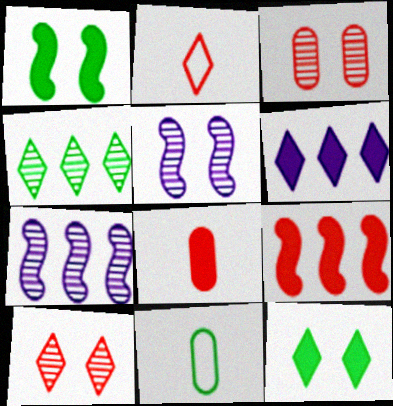[[1, 4, 11], 
[1, 6, 8], 
[2, 3, 9]]